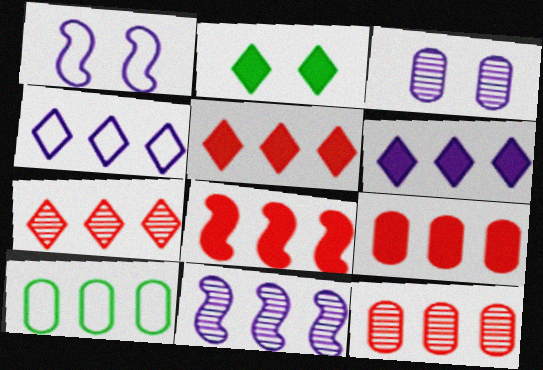[[5, 8, 9], 
[5, 10, 11]]